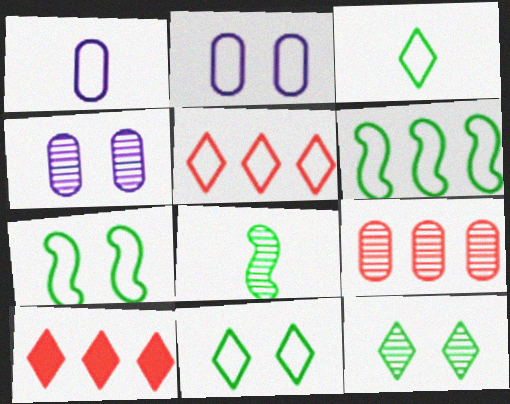[[1, 5, 7], 
[2, 8, 10]]